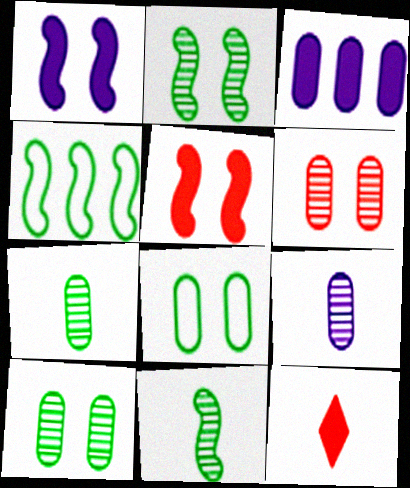[]